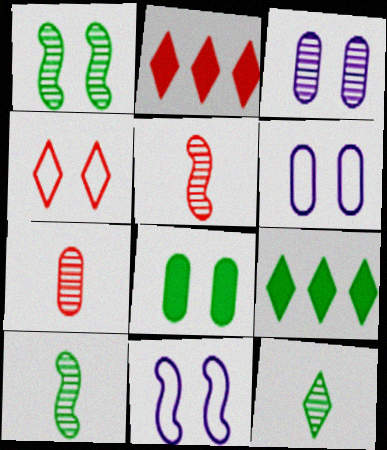[[2, 6, 10], 
[5, 6, 9], 
[7, 9, 11]]